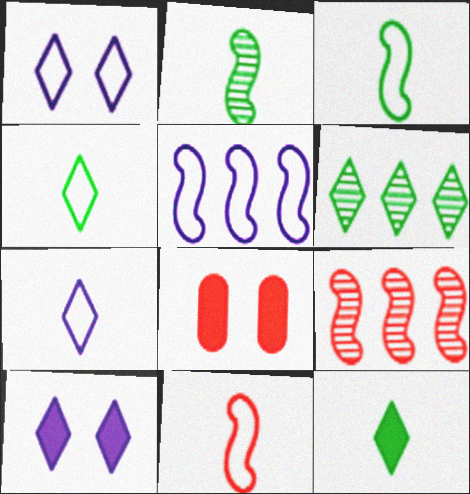[]